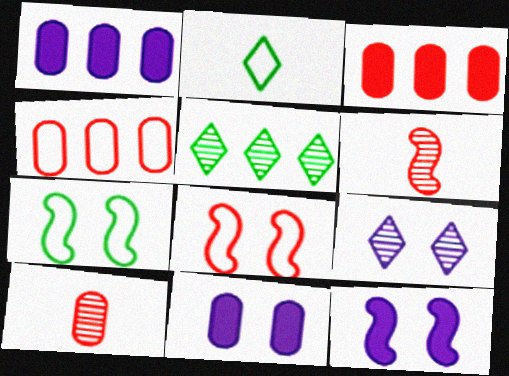[]